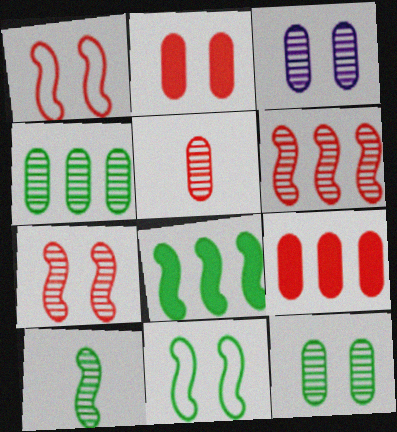[[3, 4, 5], 
[8, 10, 11]]